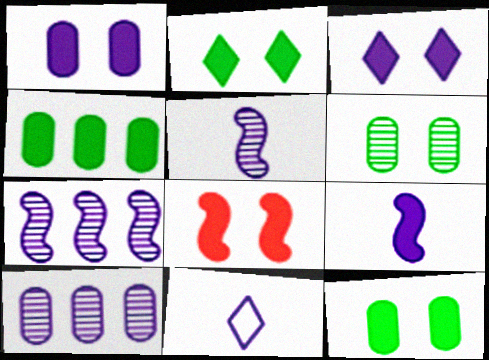[[1, 2, 8], 
[1, 7, 11], 
[3, 8, 12]]